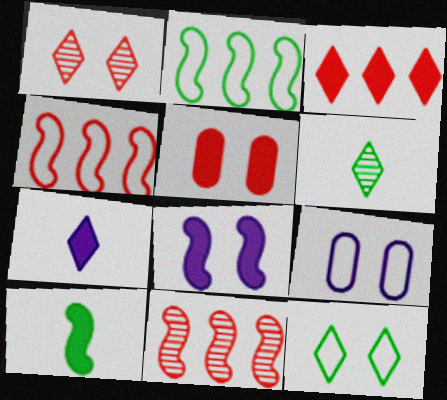[]